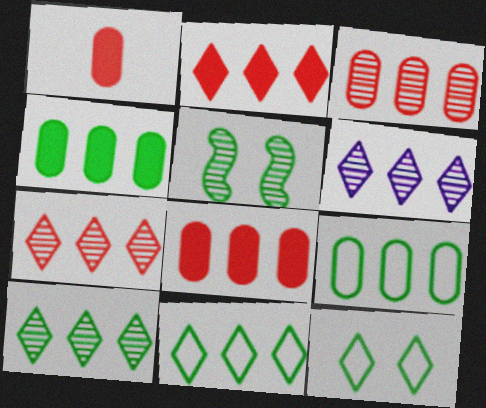[[2, 6, 11], 
[6, 7, 10]]